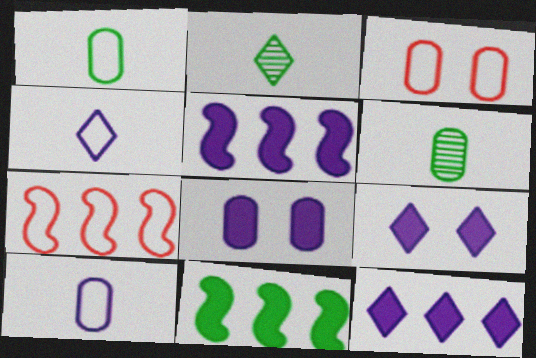[[2, 3, 5], 
[2, 7, 8], 
[6, 7, 9]]